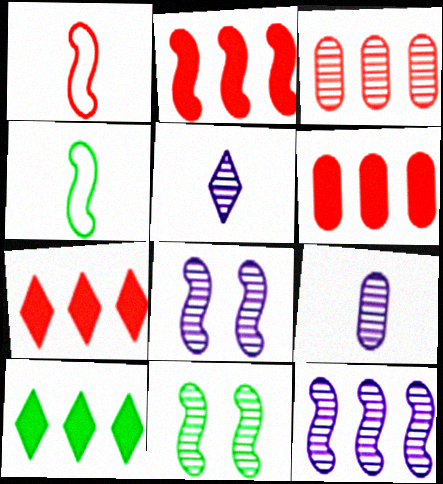[[2, 4, 8], 
[2, 6, 7], 
[3, 5, 11]]